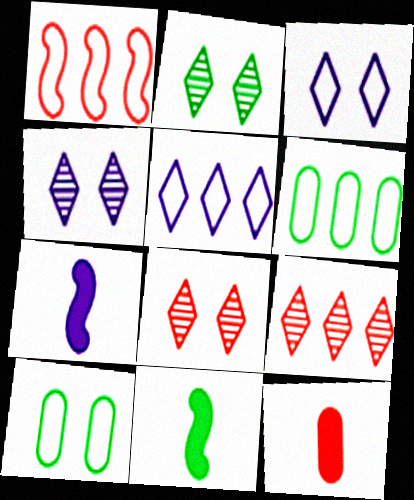[[1, 5, 6], 
[1, 8, 12], 
[2, 4, 8], 
[2, 6, 11], 
[6, 7, 8], 
[7, 9, 10]]